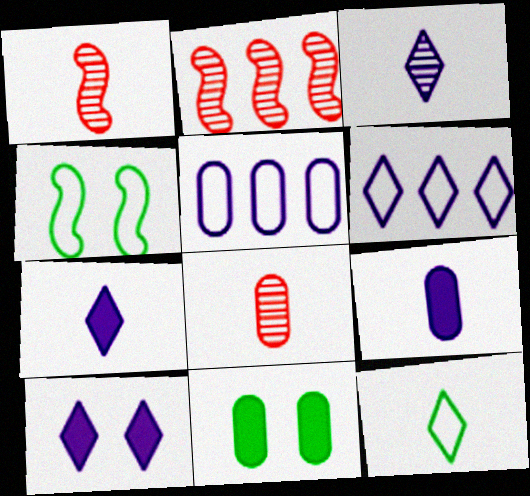[[1, 6, 11], 
[1, 9, 12], 
[3, 6, 10], 
[5, 8, 11]]